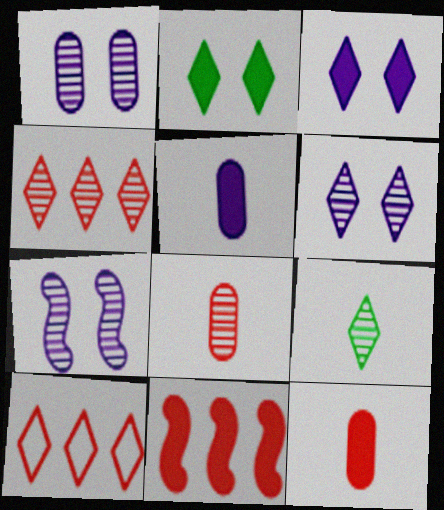[[1, 6, 7], 
[2, 5, 11], 
[3, 9, 10], 
[4, 6, 9]]